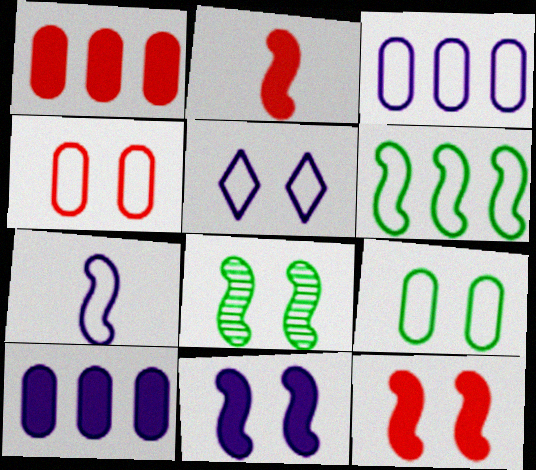[[3, 5, 7]]